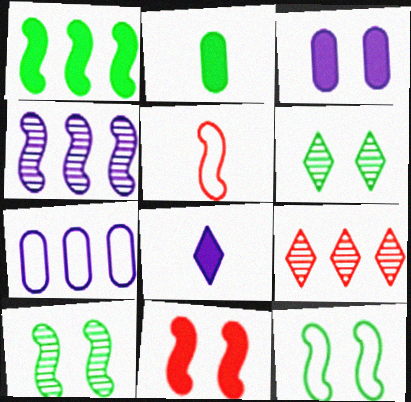[[1, 7, 9]]